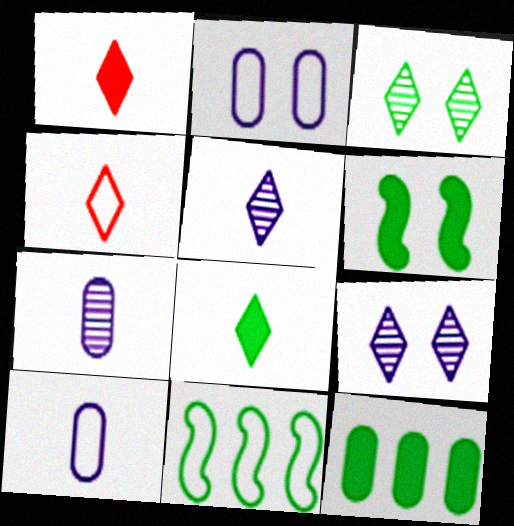[[2, 4, 11], 
[4, 5, 8], 
[6, 8, 12]]